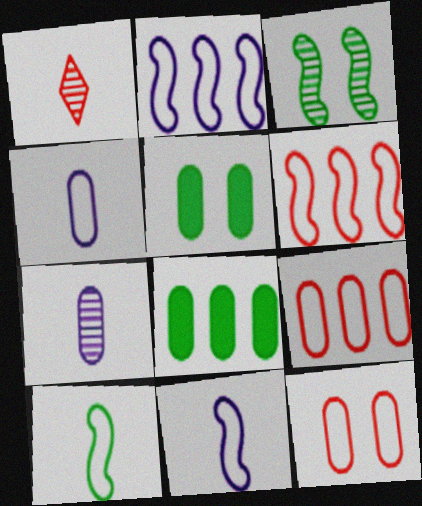[[1, 2, 5], 
[5, 7, 9], 
[7, 8, 12]]